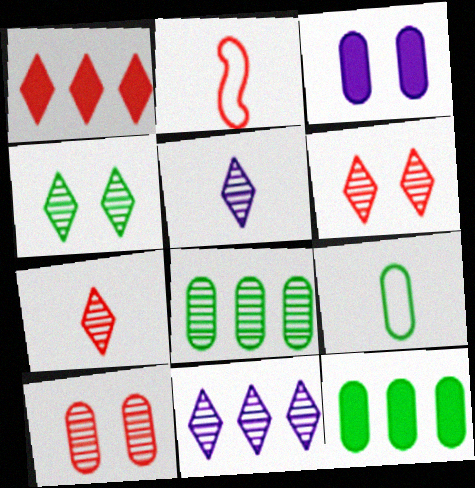[[1, 2, 10], 
[4, 7, 11]]